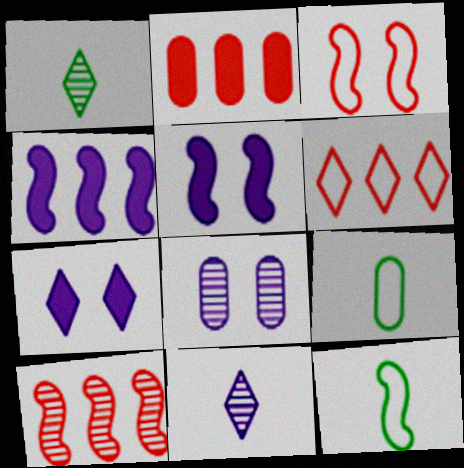[[1, 6, 7], 
[1, 8, 10], 
[2, 6, 10], 
[2, 8, 9], 
[5, 10, 12], 
[7, 9, 10]]